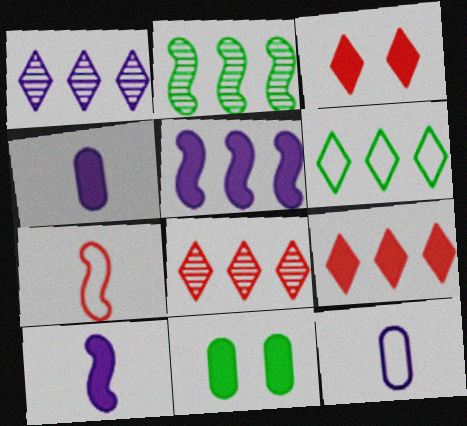[[1, 6, 9], 
[1, 7, 11], 
[2, 3, 12], 
[9, 10, 11]]